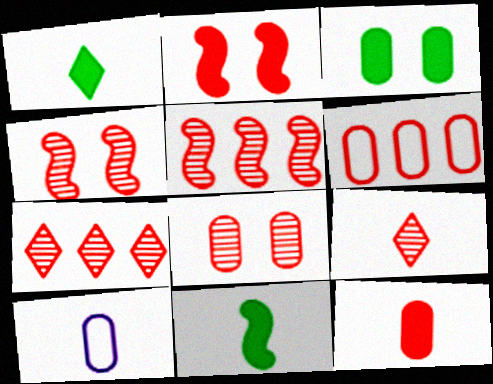[[2, 6, 9], 
[5, 8, 9], 
[6, 8, 12], 
[9, 10, 11]]